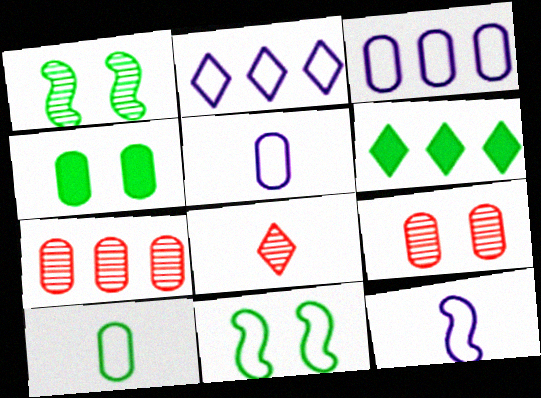[[1, 6, 10], 
[4, 5, 7], 
[6, 9, 12]]